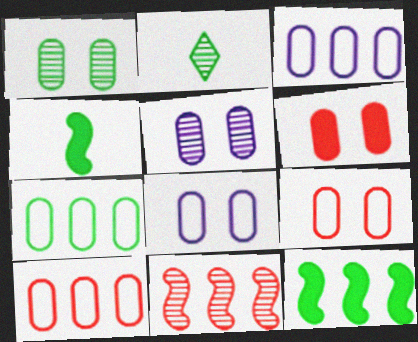[[1, 6, 8], 
[2, 5, 11], 
[3, 7, 10]]